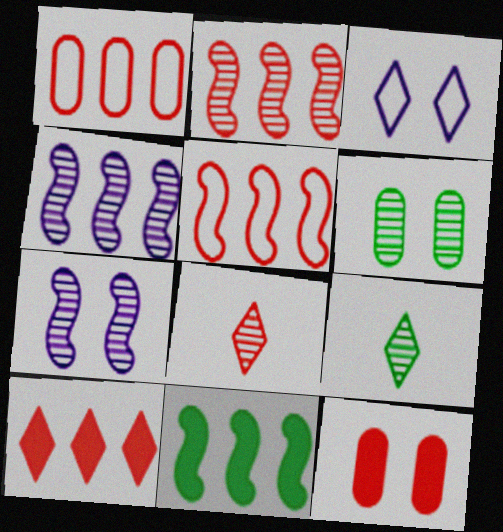[[1, 2, 10], 
[3, 9, 10], 
[4, 5, 11], 
[4, 6, 8], 
[5, 8, 12]]